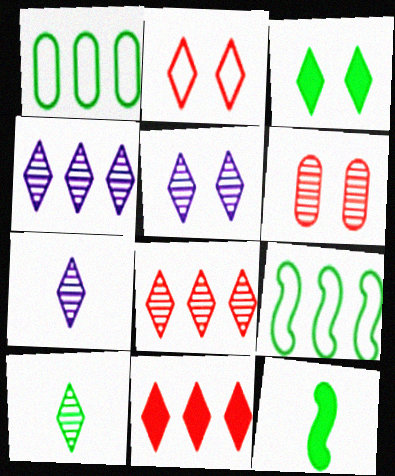[[2, 3, 5], 
[4, 5, 7], 
[5, 8, 10]]